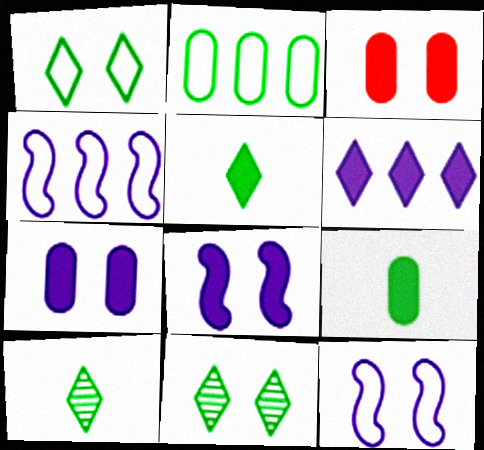[[3, 4, 10], 
[3, 11, 12]]